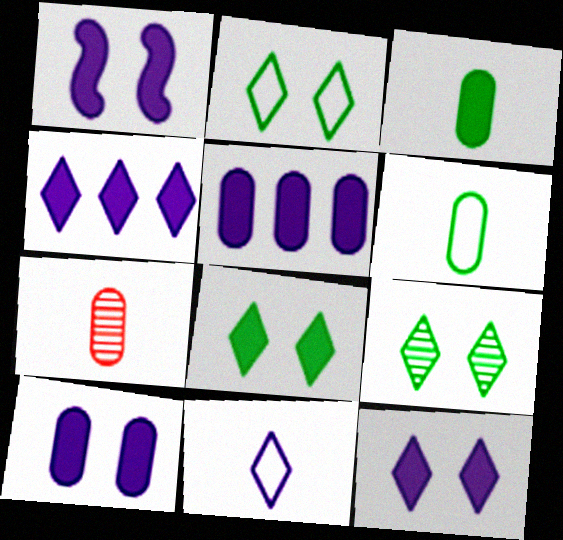[[1, 10, 12], 
[2, 8, 9]]